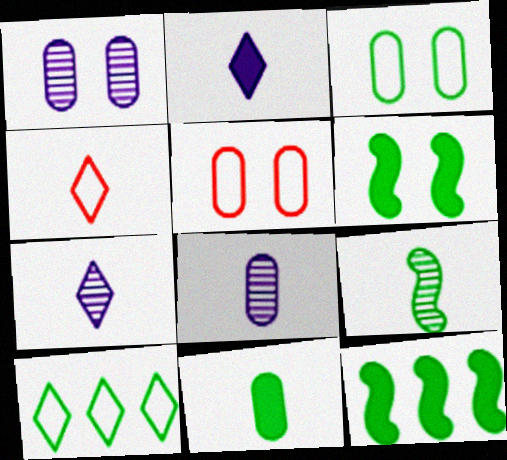[[1, 4, 12], 
[5, 7, 12]]